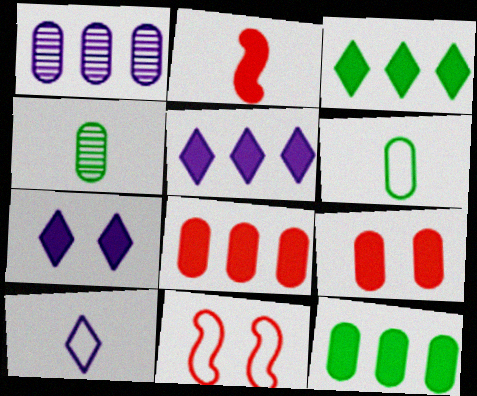[[1, 6, 9], 
[2, 4, 10], 
[2, 7, 12], 
[4, 5, 11]]